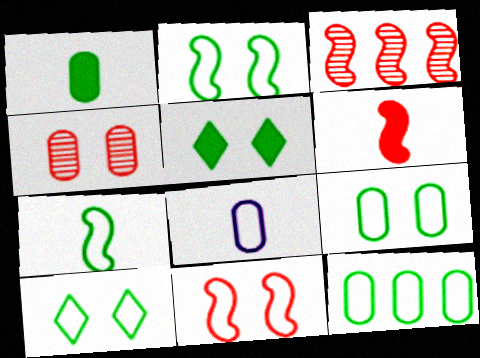[[2, 9, 10], 
[3, 5, 8], 
[3, 6, 11], 
[7, 10, 12]]